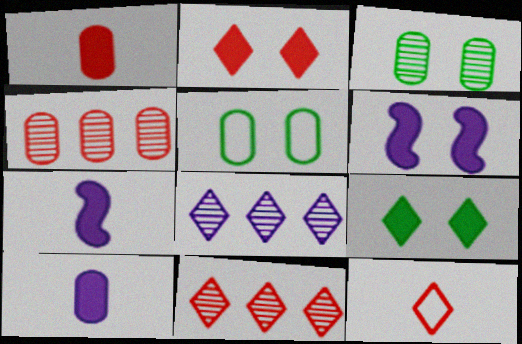[[2, 11, 12], 
[4, 5, 10], 
[5, 7, 11], 
[8, 9, 12]]